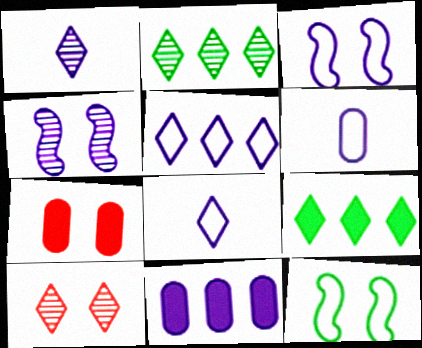[[1, 2, 10], 
[1, 3, 11], 
[3, 5, 6], 
[4, 8, 11], 
[8, 9, 10]]